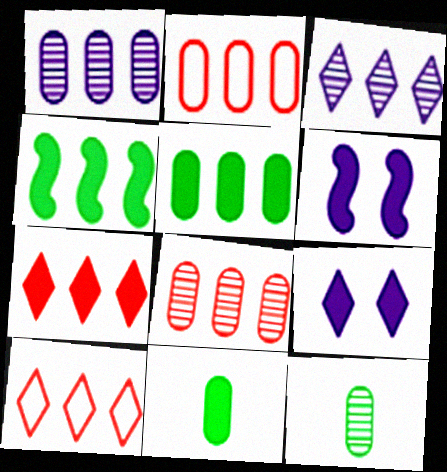[[1, 2, 5], 
[1, 4, 10], 
[2, 3, 4], 
[6, 7, 11], 
[6, 10, 12]]